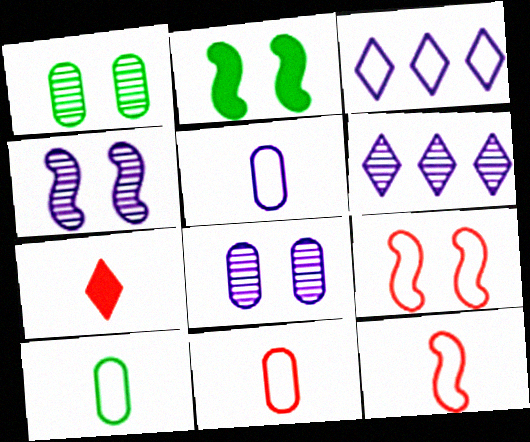[[2, 4, 9], 
[2, 6, 11], 
[3, 9, 10], 
[5, 10, 11]]